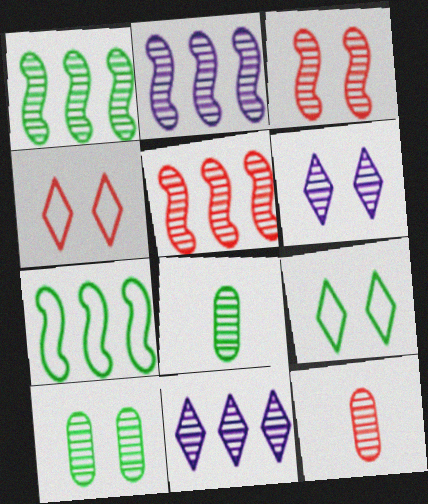[[1, 2, 5], 
[1, 6, 12], 
[3, 6, 10], 
[3, 8, 11], 
[5, 6, 8]]